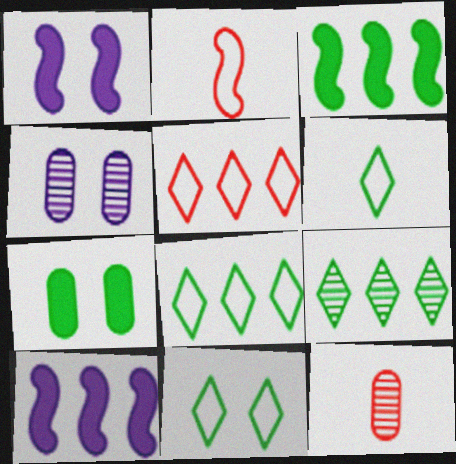[[1, 8, 12], 
[6, 8, 11], 
[10, 11, 12]]